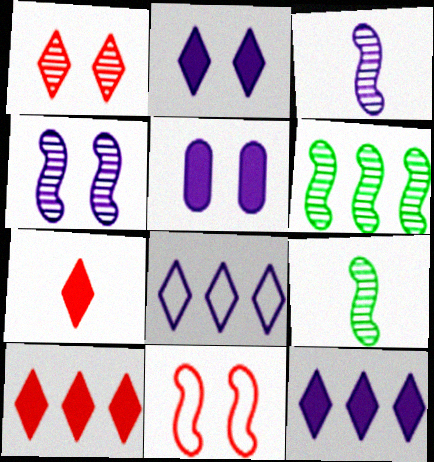[[3, 5, 8]]